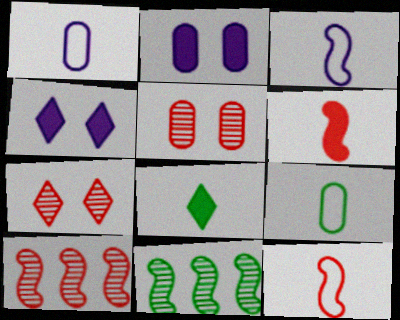[[4, 9, 10]]